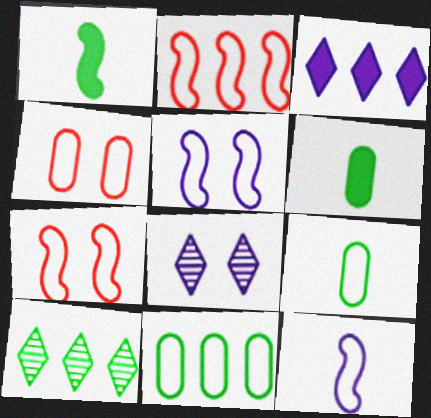[[2, 6, 8]]